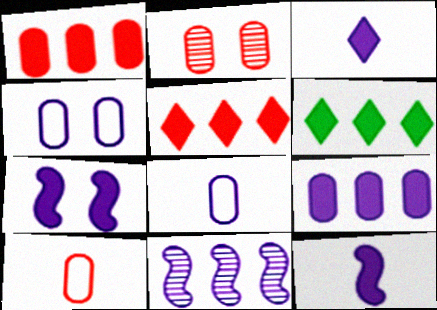[[1, 2, 10], 
[3, 4, 11], 
[3, 7, 9]]